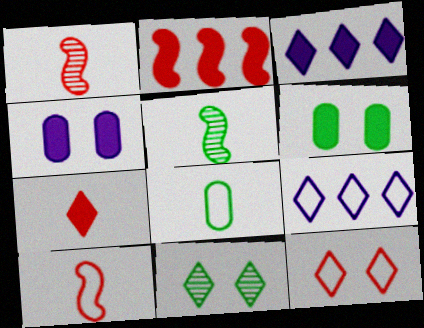[[1, 6, 9], 
[7, 9, 11]]